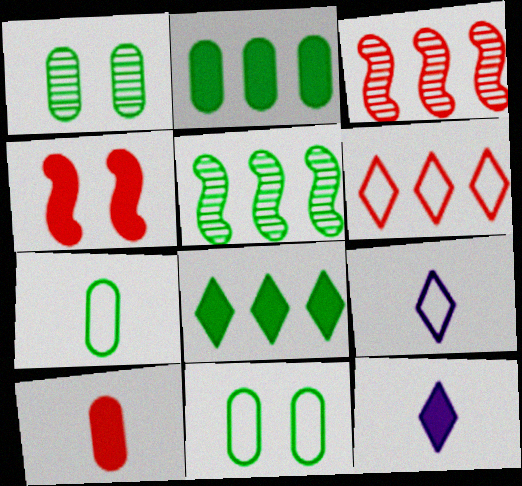[[1, 2, 7], 
[2, 4, 12], 
[3, 11, 12]]